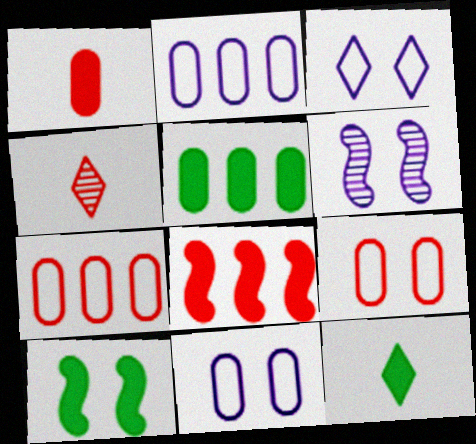[[2, 4, 10], 
[4, 8, 9], 
[5, 10, 12], 
[6, 7, 12]]